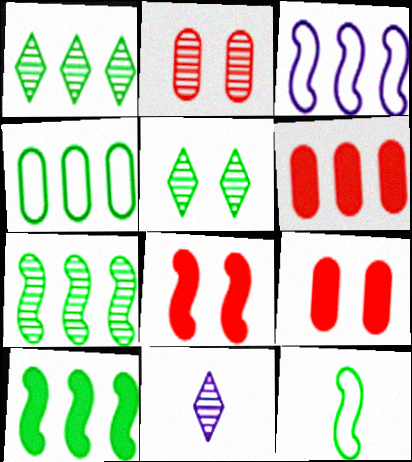[[1, 3, 6], 
[1, 4, 10], 
[2, 7, 11], 
[4, 8, 11]]